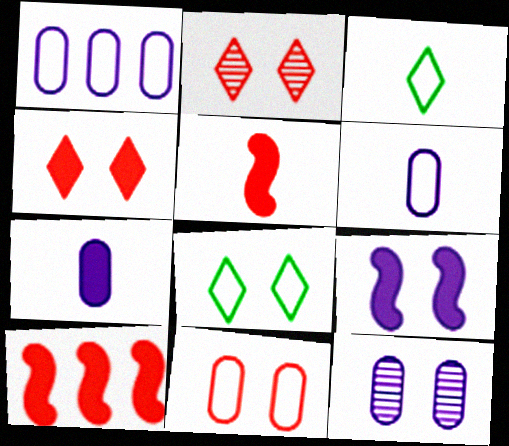[[1, 7, 12], 
[3, 10, 12]]